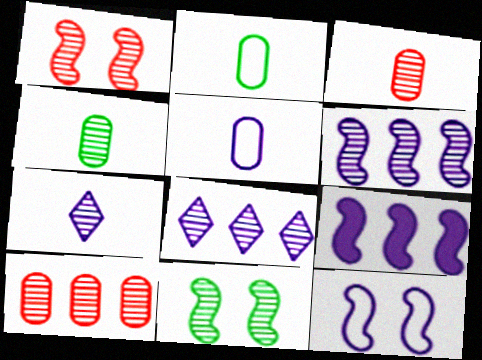[[1, 4, 8], 
[3, 8, 11], 
[7, 10, 11]]